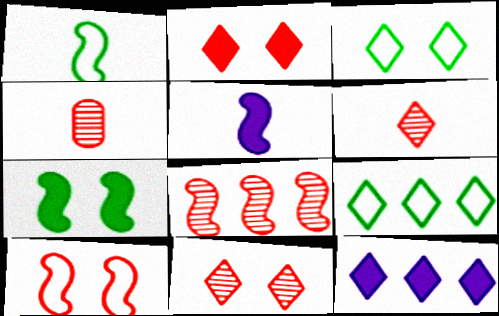[[3, 6, 12], 
[4, 8, 11]]